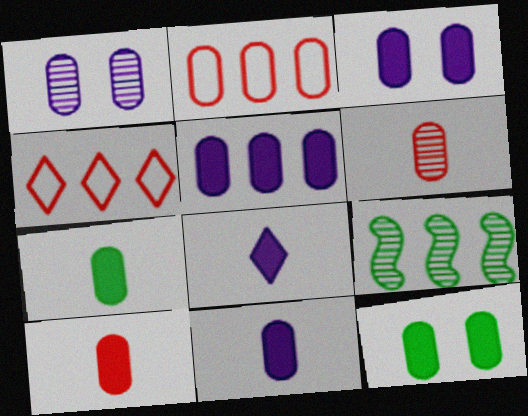[[1, 2, 7], 
[3, 5, 11], 
[4, 5, 9], 
[5, 10, 12], 
[7, 10, 11]]